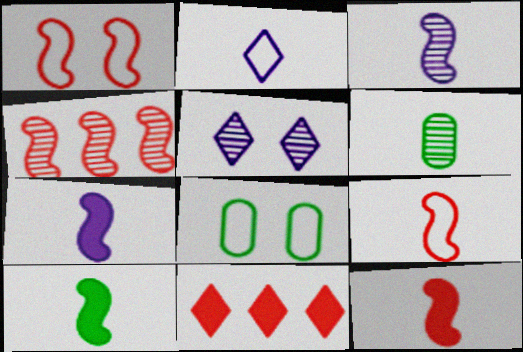[[1, 4, 12], 
[2, 6, 12], 
[3, 8, 11], 
[3, 9, 10], 
[4, 5, 6], 
[7, 10, 12]]